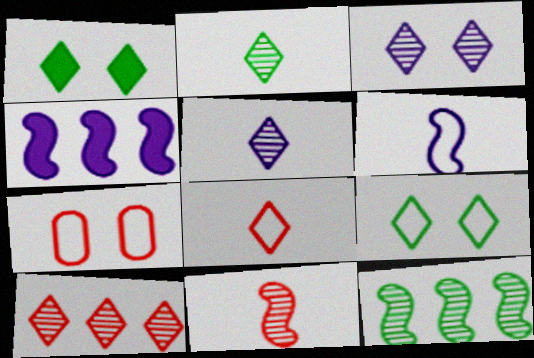[[2, 3, 10], 
[2, 4, 7]]